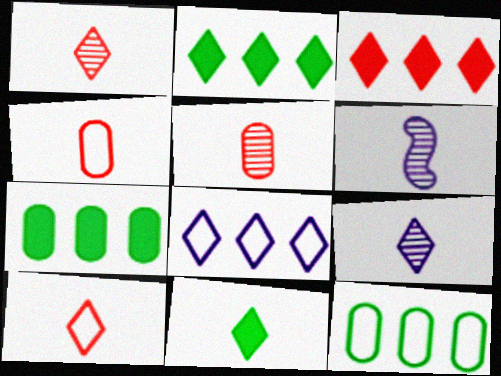[[4, 6, 11], 
[9, 10, 11]]